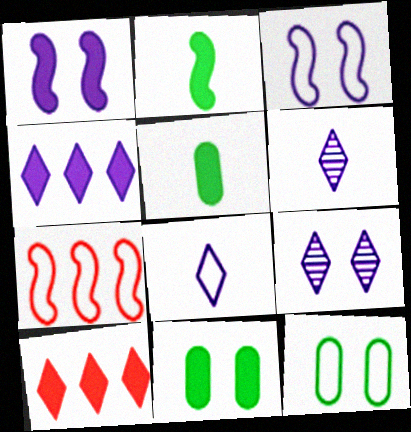[[1, 5, 10], 
[4, 8, 9], 
[5, 7, 9], 
[6, 7, 11], 
[7, 8, 12]]